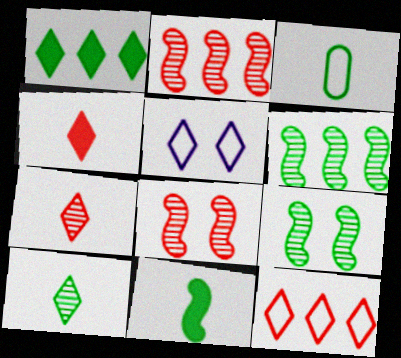[[1, 3, 9], 
[1, 5, 7], 
[3, 10, 11]]